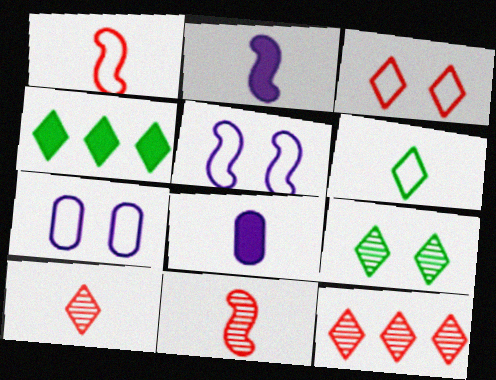[[4, 6, 9], 
[4, 7, 11], 
[6, 8, 11]]